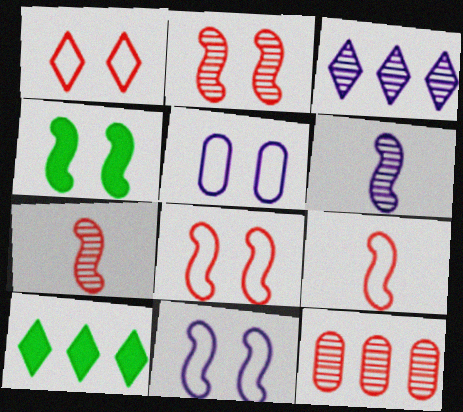[[2, 4, 11], 
[5, 7, 10]]